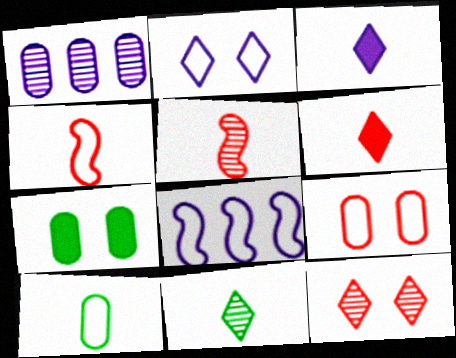[[3, 5, 10]]